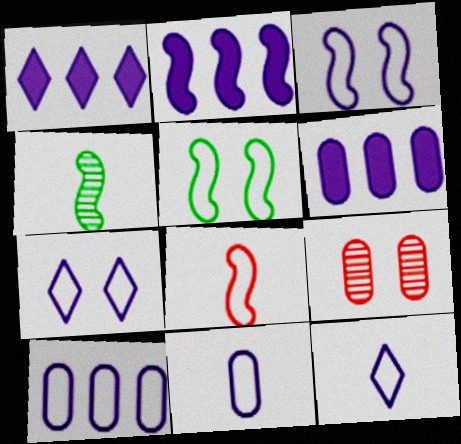[[1, 2, 6], 
[3, 10, 12]]